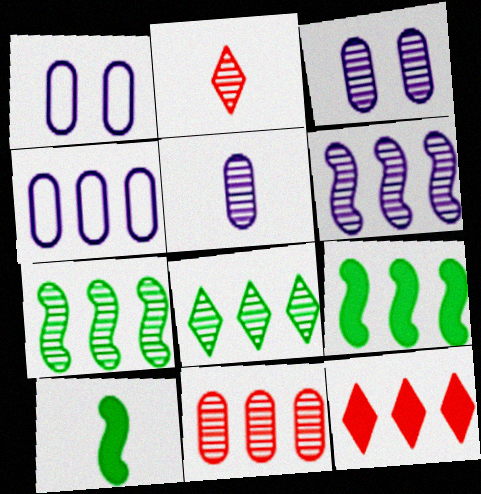[[1, 2, 9], 
[2, 3, 7], 
[4, 7, 12], 
[6, 8, 11]]